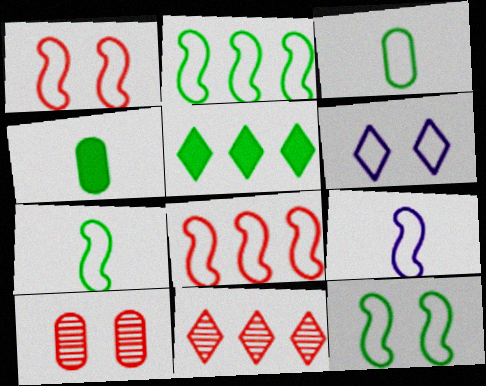[[1, 2, 9], 
[2, 7, 12], 
[3, 6, 8], 
[5, 9, 10], 
[8, 9, 12]]